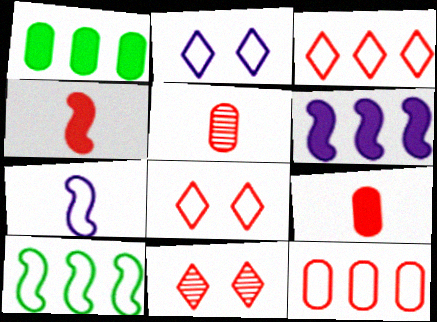[[1, 7, 11], 
[4, 11, 12]]